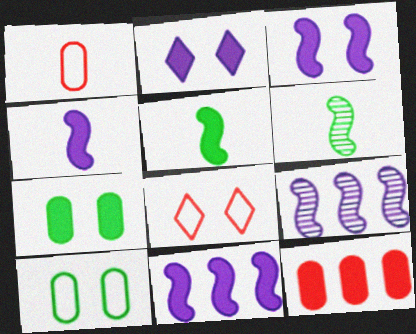[[2, 5, 12], 
[3, 4, 11]]